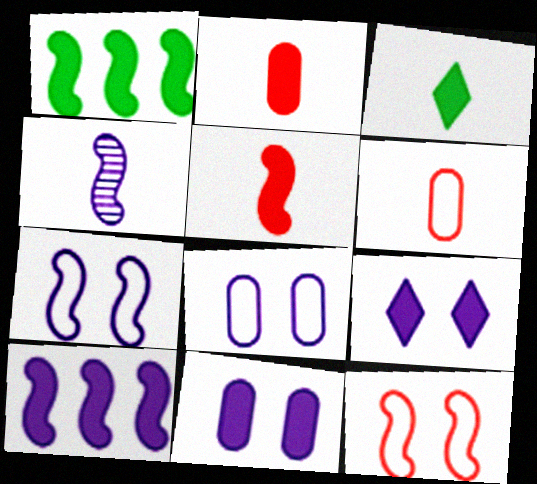[[1, 2, 9], 
[1, 4, 12], 
[3, 4, 6], 
[4, 7, 10]]